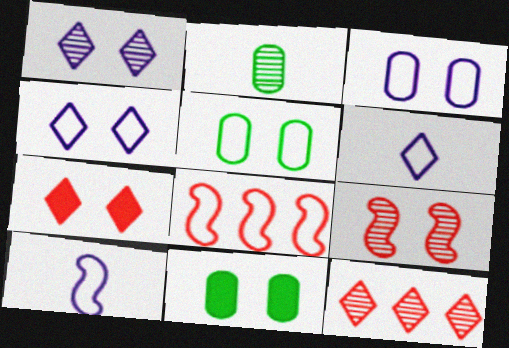[[4, 9, 11], 
[5, 6, 8], 
[10, 11, 12]]